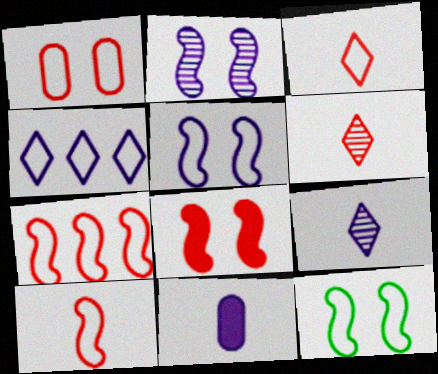[[1, 3, 7], 
[2, 4, 11], 
[2, 8, 12]]